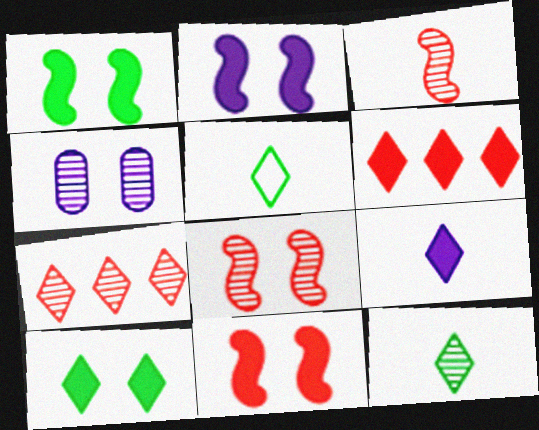[[1, 2, 11], 
[6, 9, 10]]